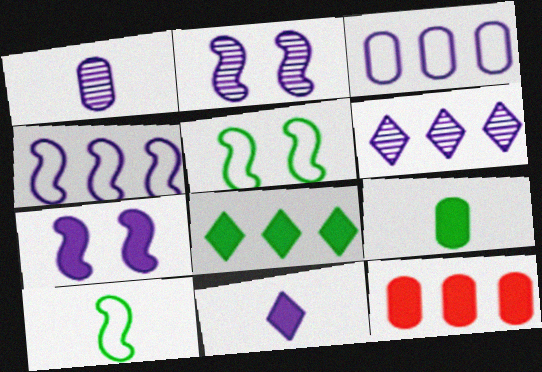[[1, 2, 6], 
[2, 3, 11]]